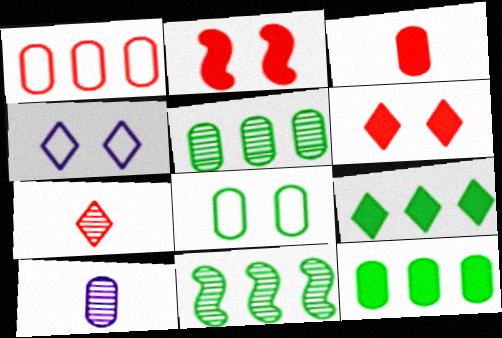[[1, 2, 7], 
[3, 4, 11], 
[4, 7, 9]]